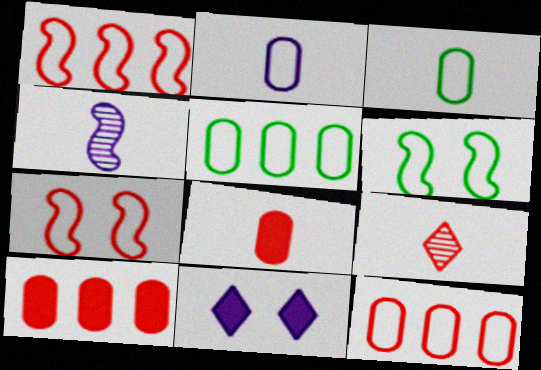[[7, 9, 10]]